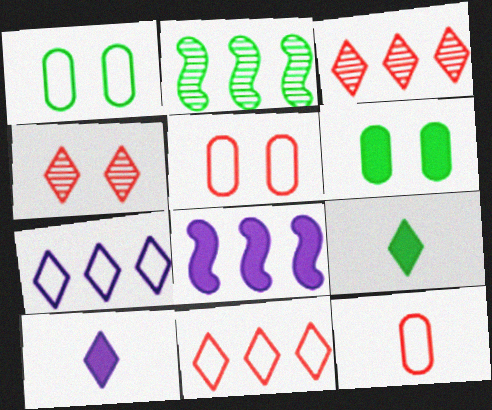[[1, 2, 9], 
[2, 5, 10], 
[4, 7, 9]]